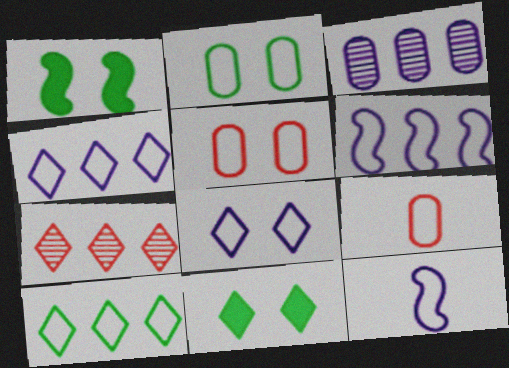[[5, 10, 12]]